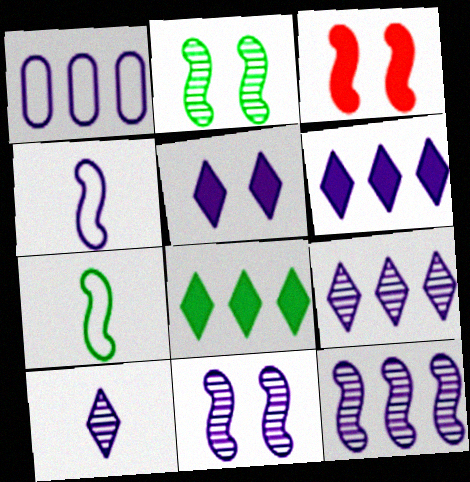[[1, 6, 12], 
[3, 7, 12]]